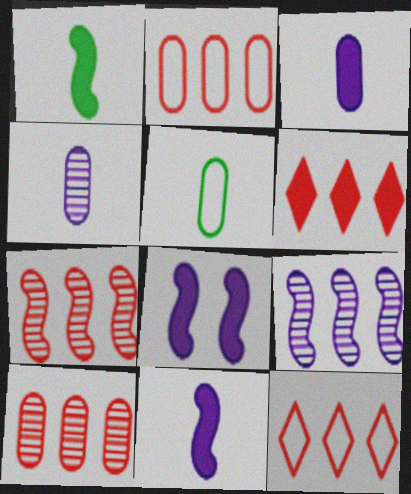[[2, 6, 7]]